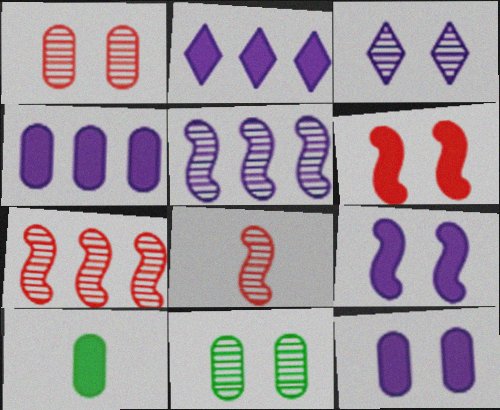[[2, 6, 10]]